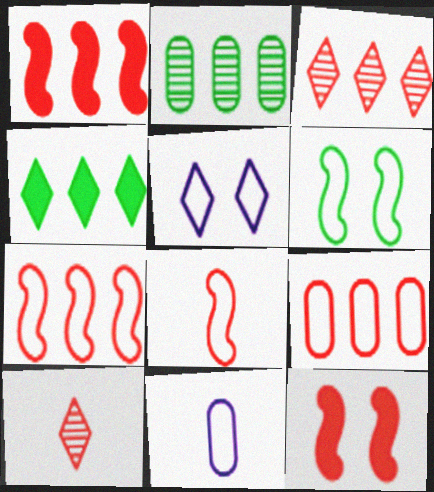[[1, 3, 9], 
[4, 5, 10], 
[9, 10, 12]]